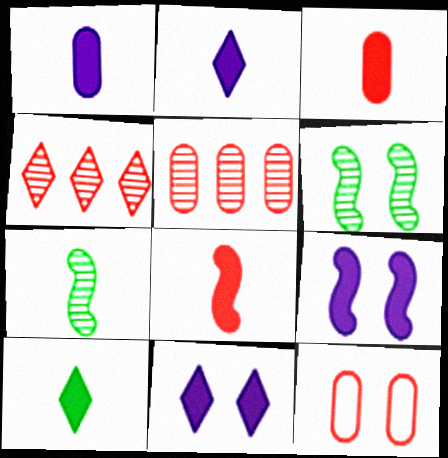[[1, 8, 10], 
[3, 5, 12], 
[4, 8, 12], 
[6, 11, 12]]